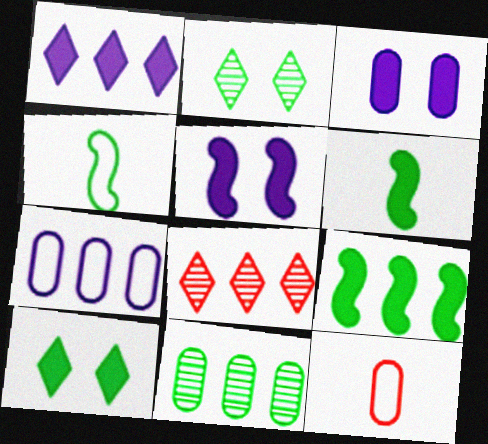[[3, 4, 8], 
[3, 11, 12], 
[4, 10, 11], 
[7, 8, 9]]